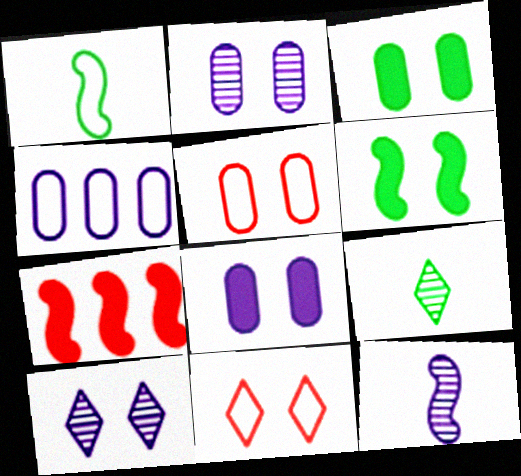[[1, 4, 11], 
[2, 3, 5], 
[2, 6, 11], 
[5, 6, 10]]